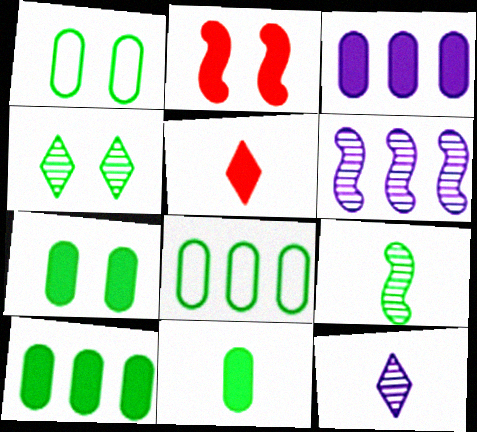[[1, 5, 6], 
[2, 8, 12], 
[7, 10, 11]]